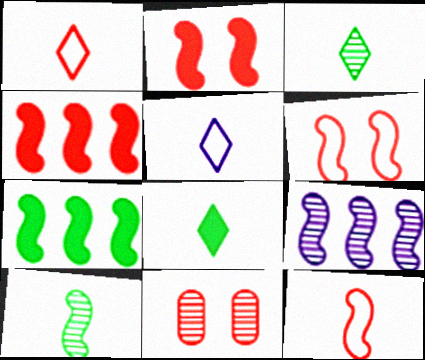[[1, 4, 11], 
[3, 9, 11], 
[5, 7, 11]]